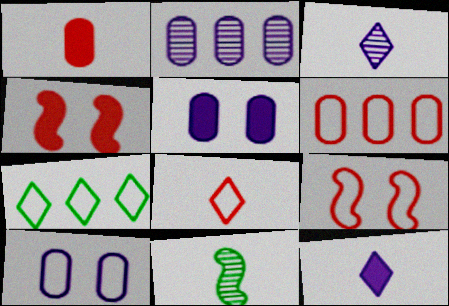[[6, 8, 9]]